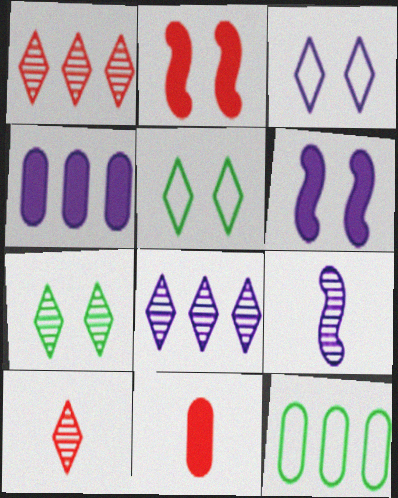[[3, 4, 9], 
[6, 10, 12], 
[7, 8, 10]]